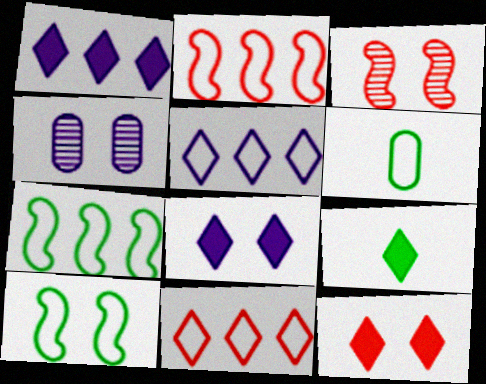[[1, 3, 6], 
[1, 9, 12], 
[2, 4, 9], 
[4, 10, 12]]